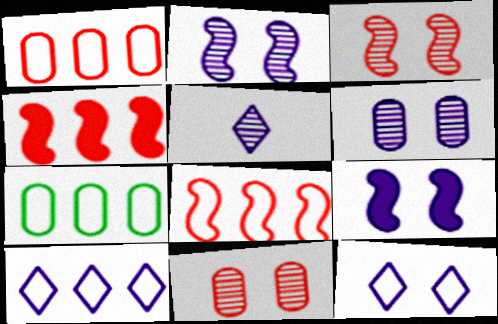[[6, 9, 12], 
[7, 8, 10]]